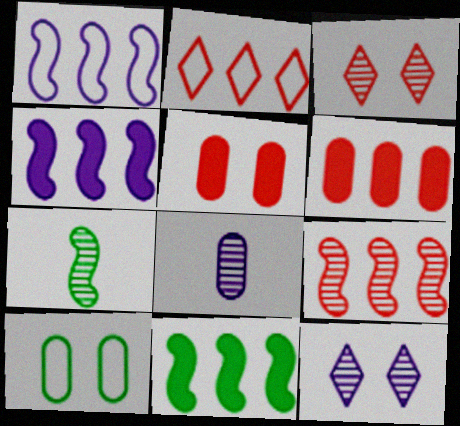[[1, 9, 11], 
[2, 6, 9], 
[6, 8, 10]]